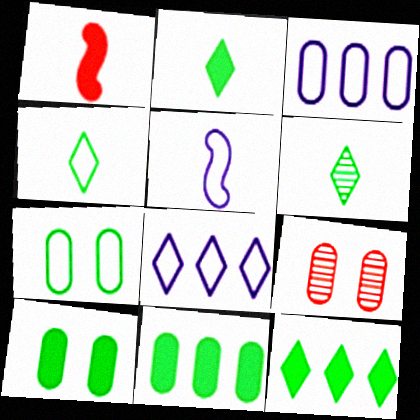[[2, 4, 6], 
[5, 9, 12]]